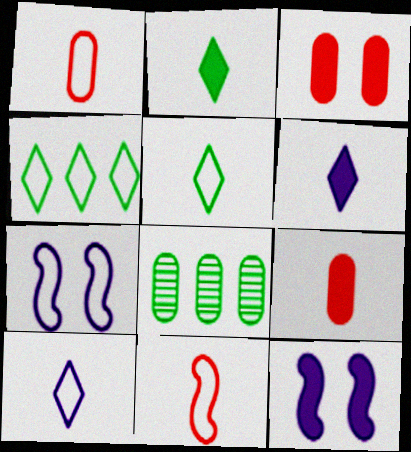[[1, 4, 7]]